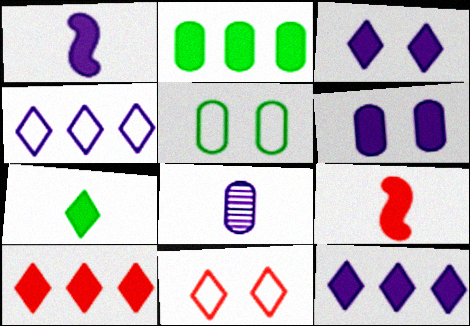[[1, 6, 12], 
[2, 3, 9], 
[3, 7, 10]]